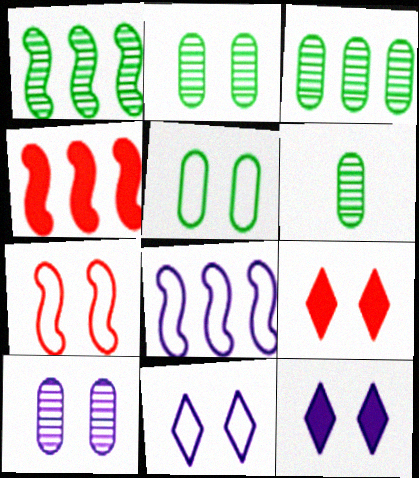[[1, 4, 8], 
[2, 3, 6], 
[2, 7, 12], 
[4, 6, 11], 
[5, 7, 11], 
[6, 8, 9]]